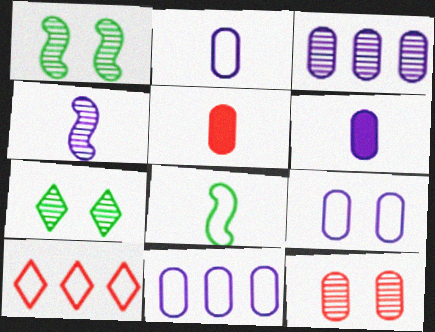[[1, 6, 10], 
[2, 9, 11], 
[3, 6, 9], 
[8, 9, 10]]